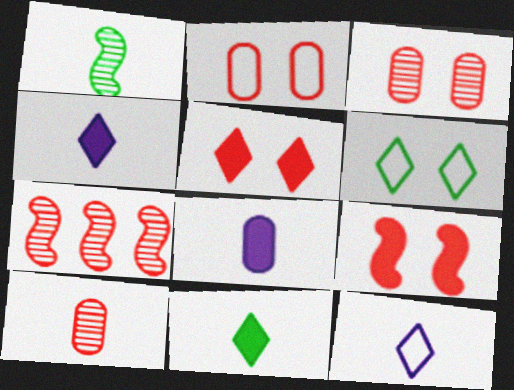[[6, 7, 8]]